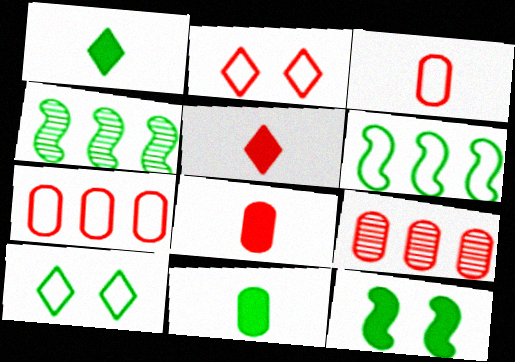[[4, 10, 11]]